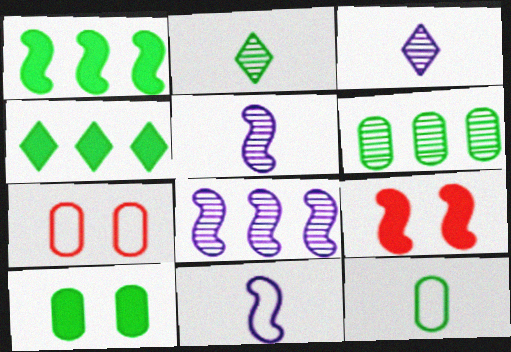[[1, 3, 7], 
[4, 5, 7], 
[6, 10, 12]]